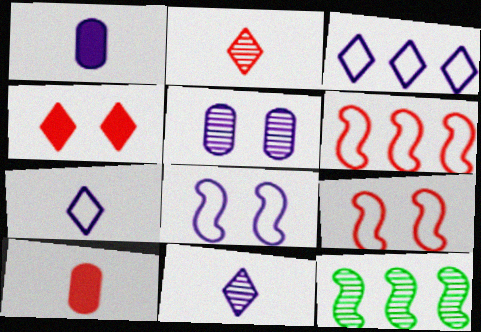[[2, 5, 12]]